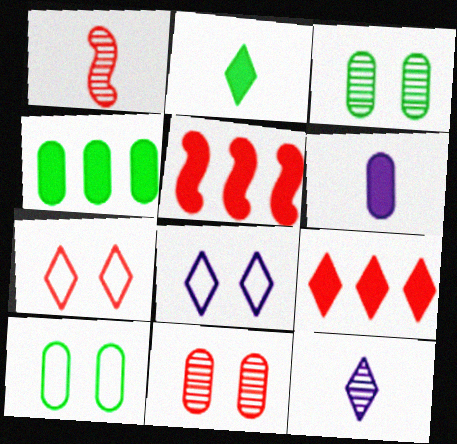[[1, 4, 8], 
[5, 10, 12]]